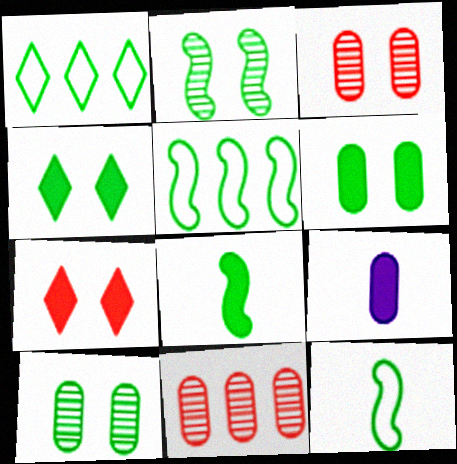[[1, 8, 10], 
[2, 5, 8]]